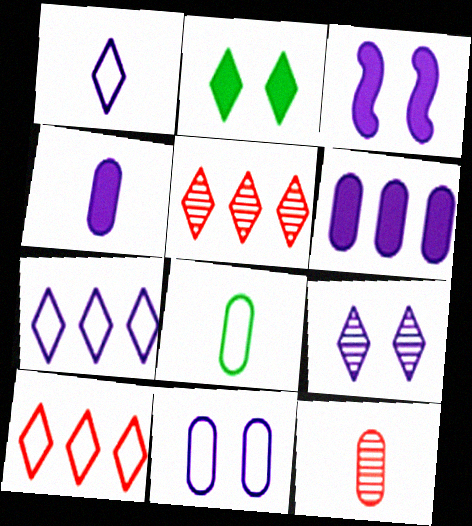[[1, 2, 5], 
[3, 5, 8], 
[3, 9, 11], 
[4, 8, 12]]